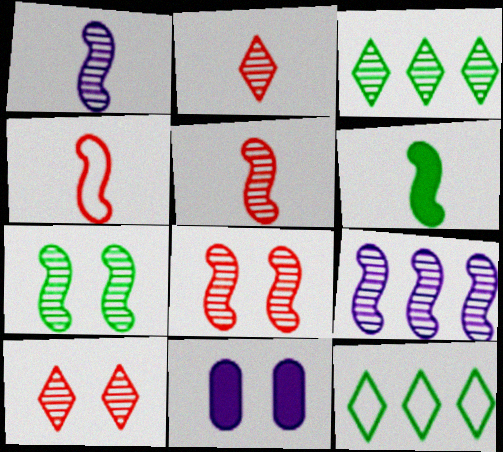[[1, 4, 6], 
[3, 4, 11], 
[5, 7, 9], 
[5, 11, 12]]